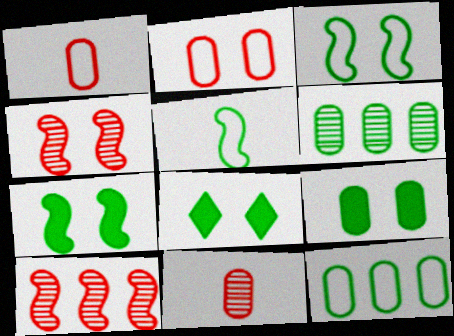[[5, 6, 8], 
[7, 8, 9]]